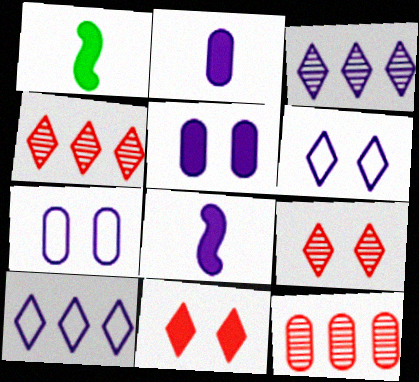[[1, 4, 7], 
[1, 6, 12], 
[3, 7, 8]]